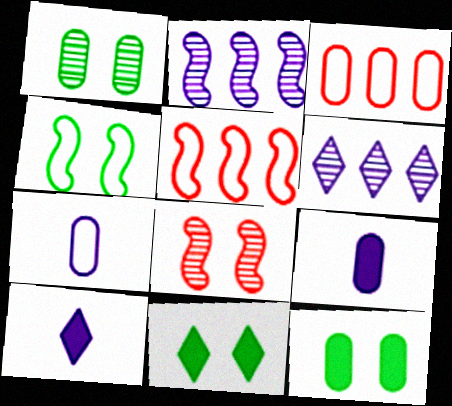[[1, 3, 9], 
[1, 4, 11], 
[1, 5, 10]]